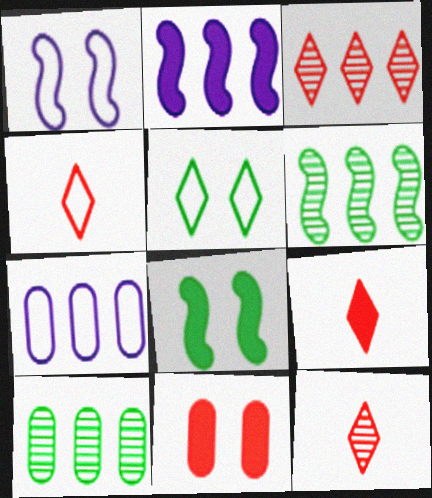[[1, 9, 10], 
[4, 9, 12], 
[7, 8, 12]]